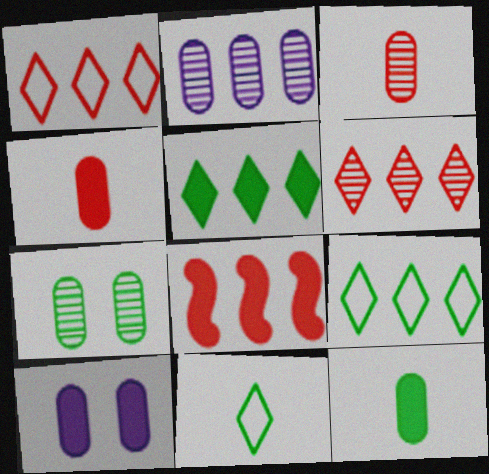[[2, 3, 7], 
[2, 8, 9]]